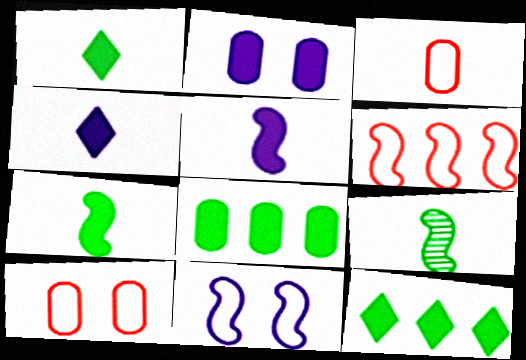[[3, 4, 9]]